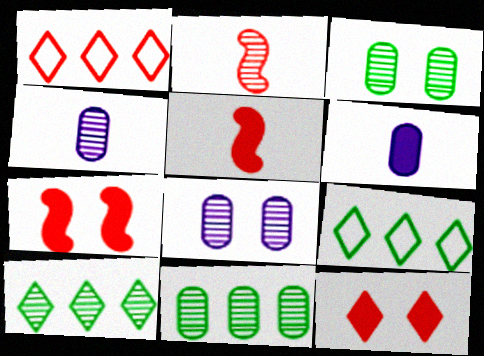[[2, 8, 10], 
[4, 7, 9], 
[5, 8, 9]]